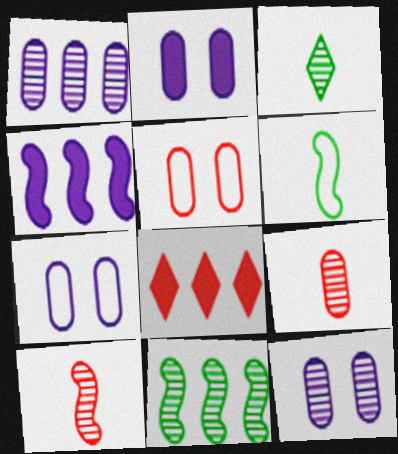[[2, 7, 12], 
[3, 4, 5], 
[5, 8, 10], 
[6, 8, 12]]